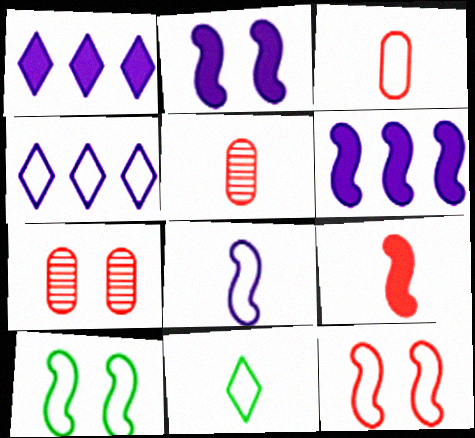[[1, 5, 10], 
[3, 4, 10], 
[3, 8, 11], 
[6, 7, 11]]